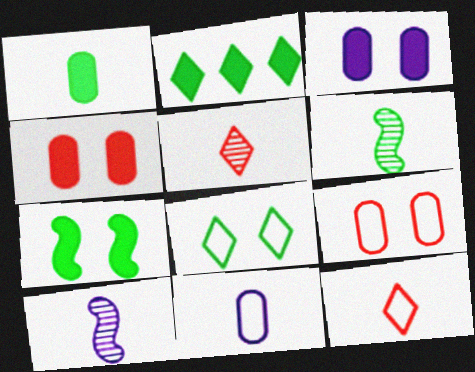[[1, 2, 7], 
[1, 10, 12], 
[2, 9, 10]]